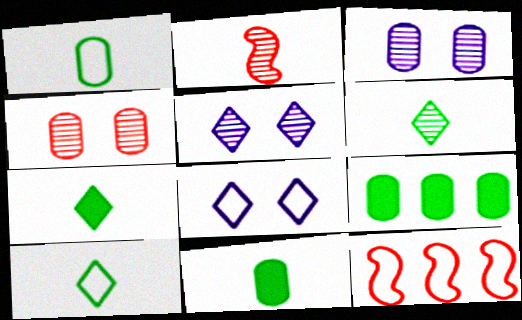[[1, 8, 12], 
[2, 8, 9], 
[3, 7, 12], 
[5, 11, 12], 
[6, 7, 10]]